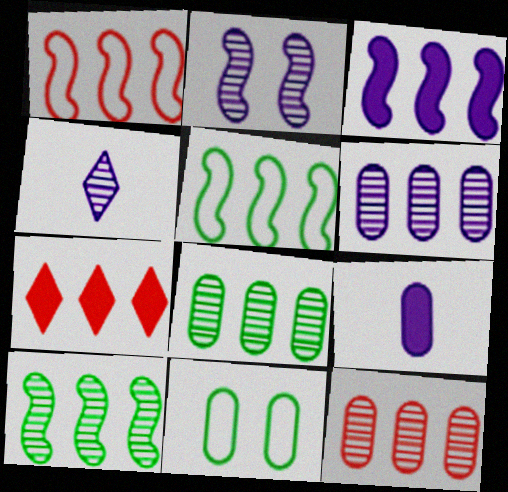[[1, 3, 10], 
[1, 7, 12], 
[2, 4, 6], 
[5, 6, 7], 
[6, 8, 12], 
[9, 11, 12]]